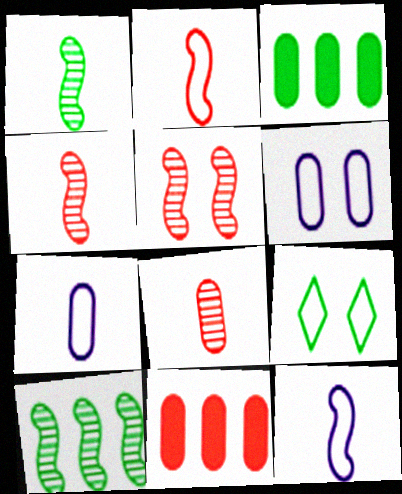[[1, 3, 9], 
[3, 6, 8]]